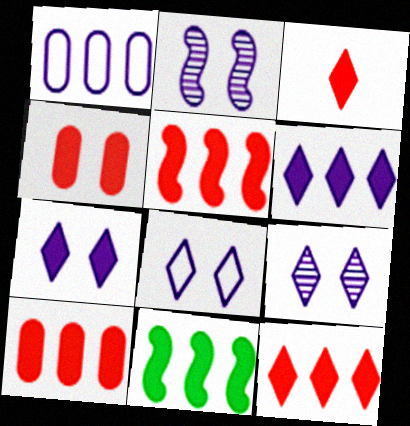[[3, 4, 5], 
[5, 10, 12], 
[6, 10, 11], 
[7, 8, 9]]